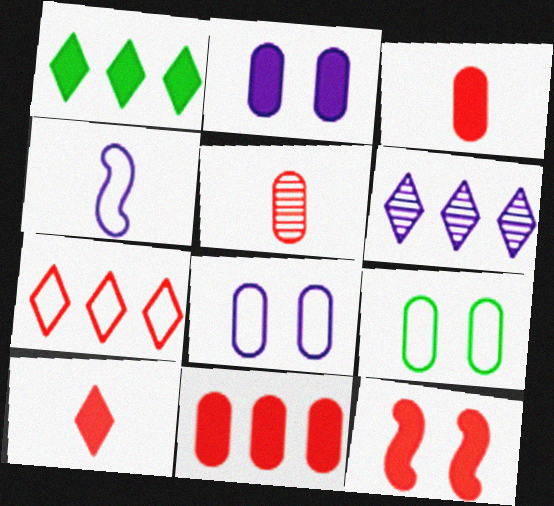[[1, 6, 7], 
[2, 4, 6], 
[4, 7, 9], 
[5, 7, 12], 
[10, 11, 12]]